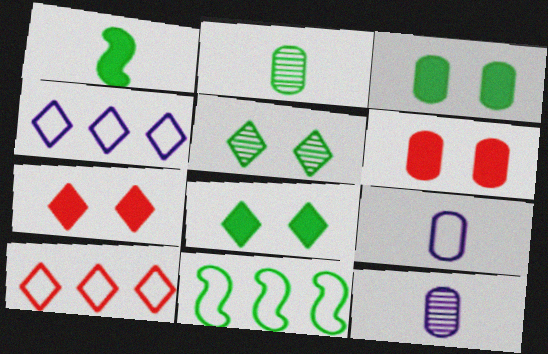[[2, 8, 11], 
[7, 11, 12]]